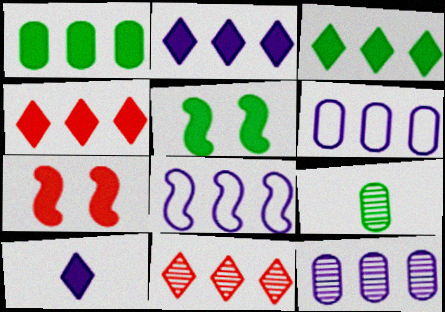[[1, 7, 10], 
[1, 8, 11], 
[2, 3, 4], 
[2, 8, 12]]